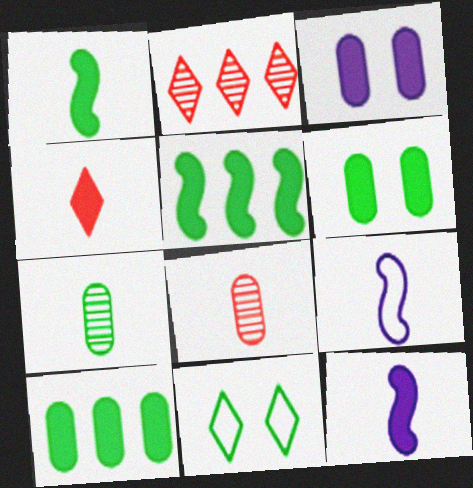[[2, 6, 9], 
[3, 4, 5], 
[4, 7, 9], 
[5, 7, 11]]